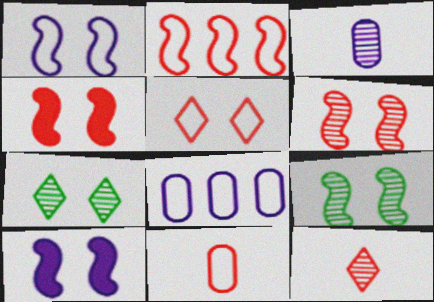[[1, 4, 9], 
[2, 5, 11]]